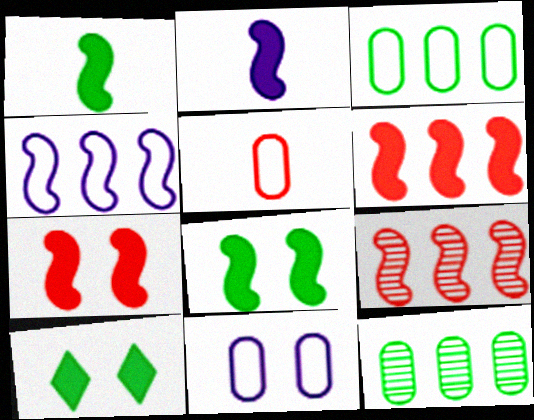[[2, 6, 8], 
[3, 5, 11]]